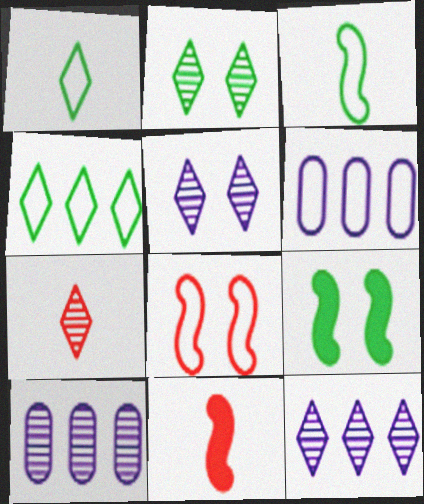[[1, 6, 8], 
[2, 6, 11], 
[2, 7, 12], 
[6, 7, 9]]